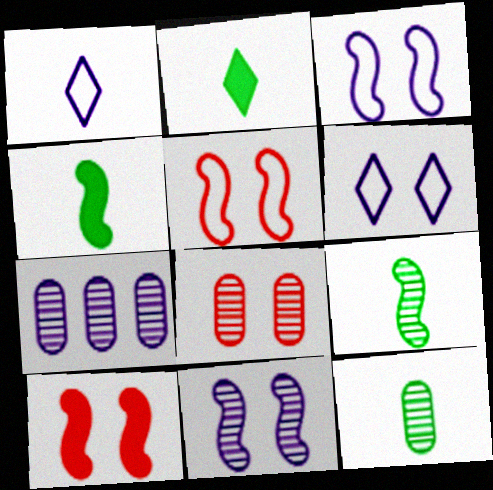[[2, 5, 7], 
[7, 8, 12]]